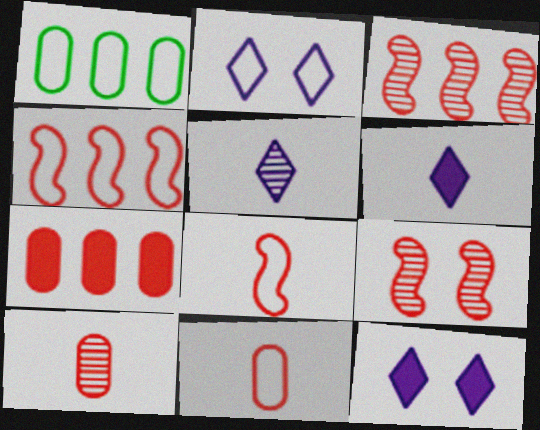[[1, 2, 8], 
[1, 6, 9]]